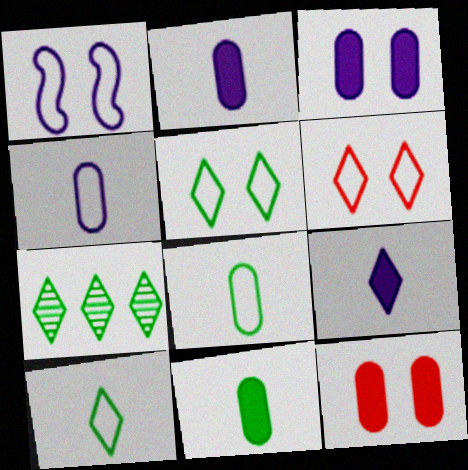[[6, 7, 9]]